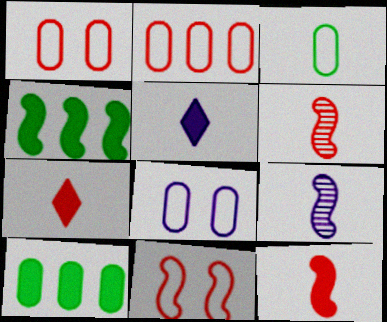[[2, 3, 8], 
[3, 5, 6], 
[3, 7, 9], 
[4, 9, 11]]